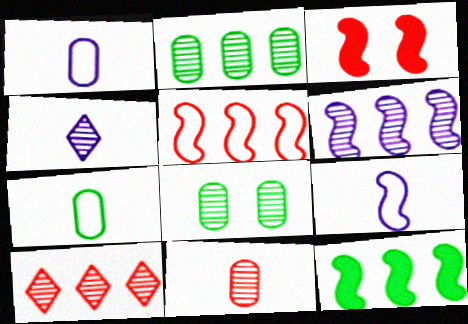[[2, 6, 10], 
[5, 6, 12]]